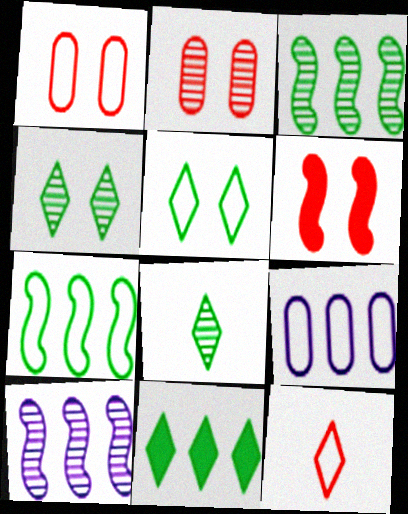[[2, 8, 10], 
[5, 8, 11], 
[6, 8, 9]]